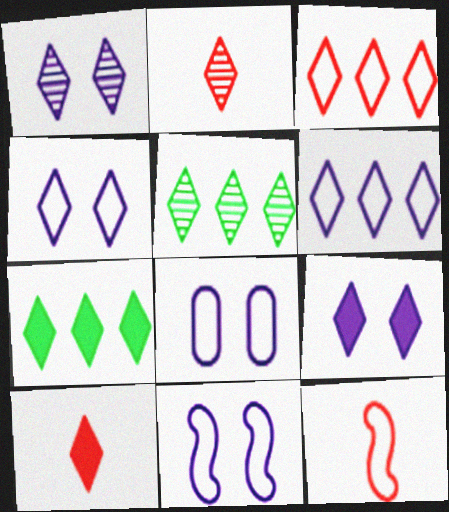[[1, 2, 5], 
[1, 4, 9], 
[2, 4, 7], 
[4, 5, 10], 
[4, 8, 11], 
[7, 9, 10]]